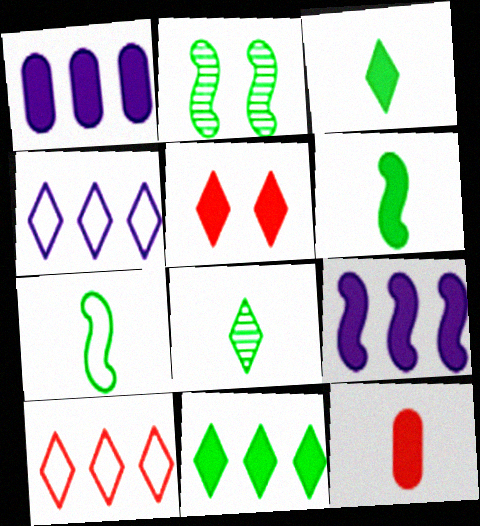[[1, 5, 6], 
[2, 4, 12], 
[4, 5, 8]]